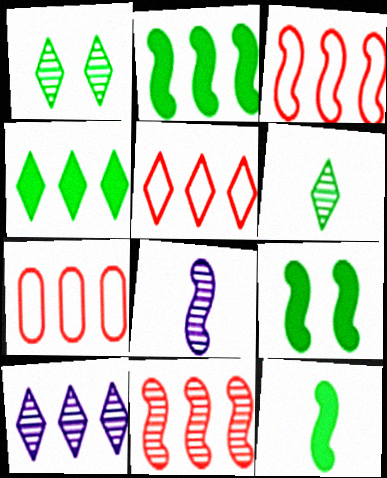[[2, 7, 10], 
[2, 9, 12], 
[3, 5, 7], 
[3, 8, 9], 
[4, 5, 10]]